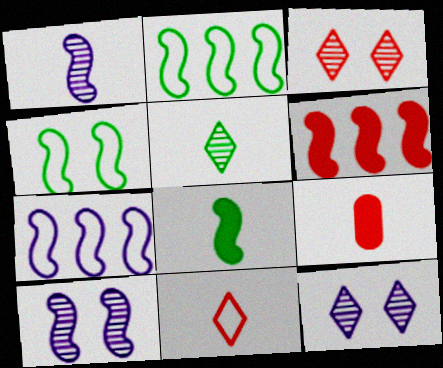[[1, 4, 6], 
[2, 9, 12]]